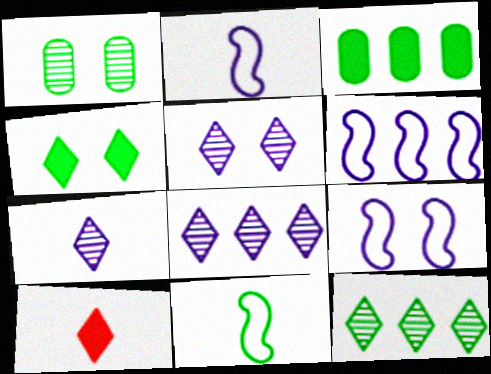[[1, 6, 10], 
[2, 6, 9], 
[5, 7, 8]]